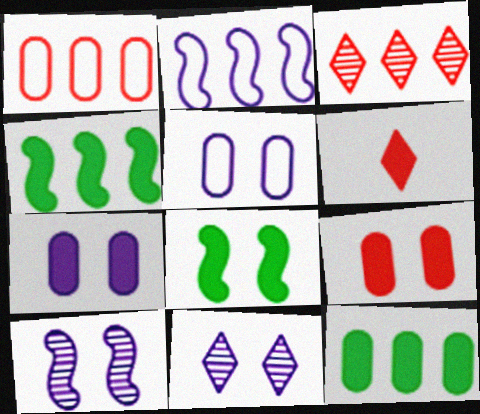[[2, 3, 12], 
[4, 6, 7]]